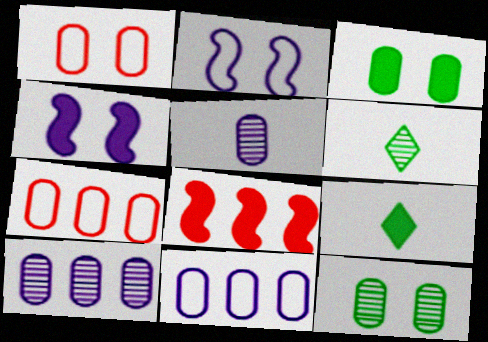[[3, 5, 7], 
[4, 6, 7]]